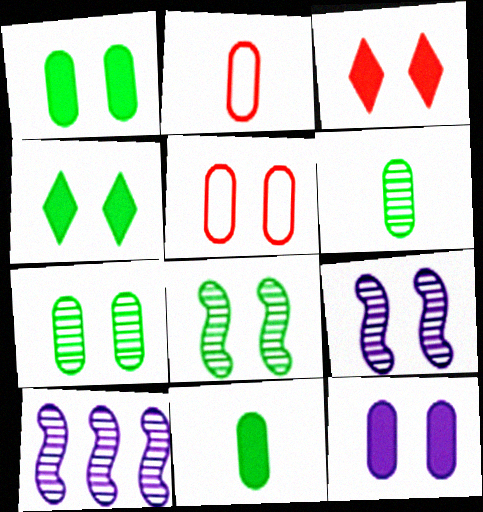[[2, 4, 10], 
[4, 5, 9], 
[5, 7, 12]]